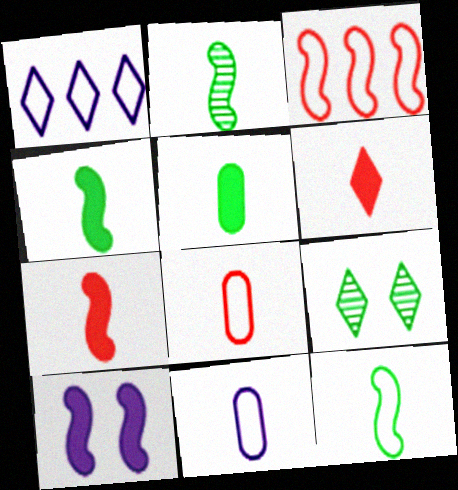[[1, 6, 9], 
[2, 3, 10], 
[2, 4, 12], 
[2, 6, 11]]